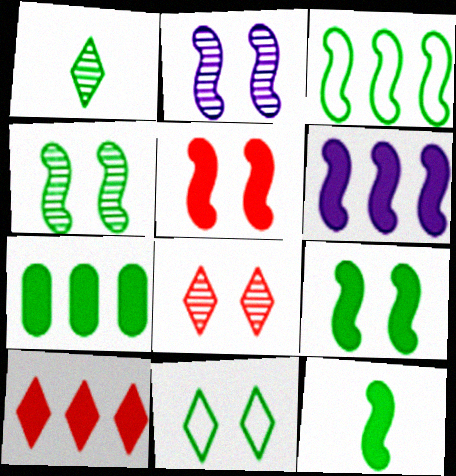[[3, 4, 12], 
[5, 6, 12], 
[6, 7, 10]]